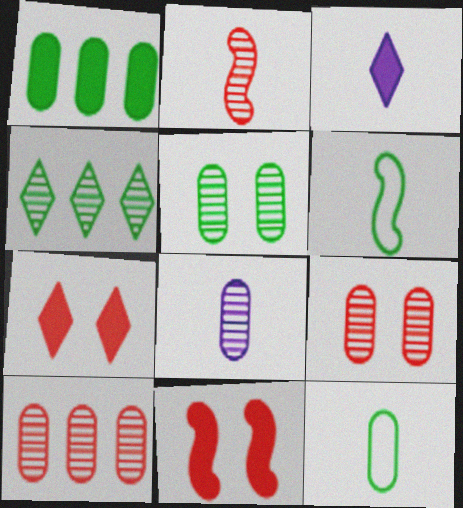[[1, 3, 11], 
[1, 5, 12], 
[2, 3, 12], 
[5, 8, 10]]